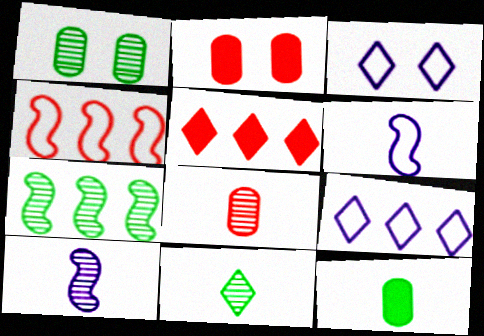[[1, 5, 6], 
[1, 7, 11], 
[3, 5, 11], 
[8, 10, 11]]